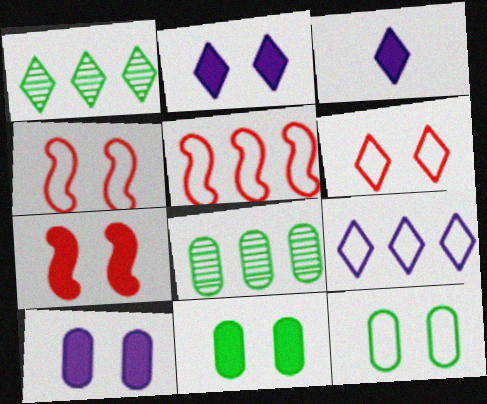[[1, 3, 6], 
[2, 7, 11], 
[3, 4, 8]]